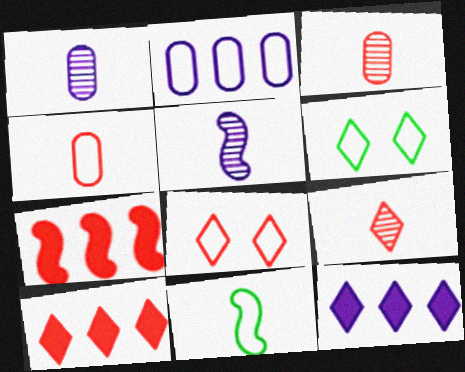[[1, 6, 7], 
[2, 8, 11], 
[3, 7, 8], 
[6, 9, 12], 
[8, 9, 10]]